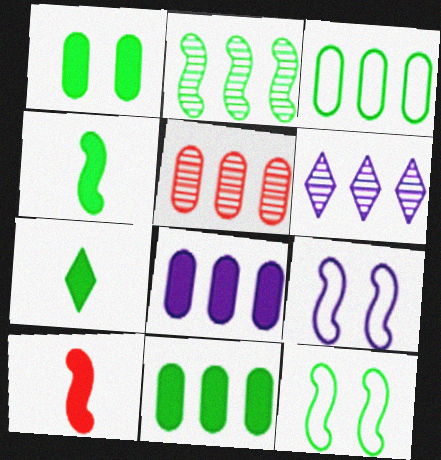[[2, 4, 12], 
[2, 5, 6], 
[2, 9, 10], 
[3, 5, 8], 
[5, 7, 9]]